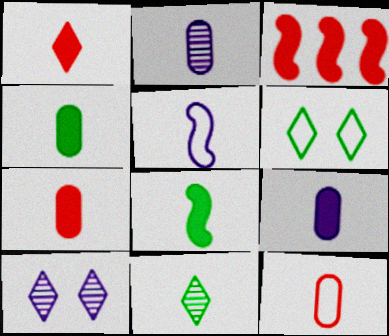[[1, 8, 9], 
[2, 3, 6], 
[2, 4, 12], 
[4, 7, 9], 
[5, 7, 11]]